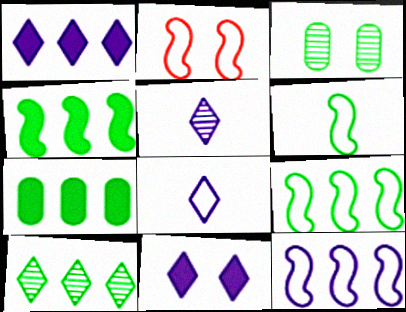[[2, 3, 11], 
[2, 5, 7], 
[2, 6, 12], 
[7, 9, 10]]